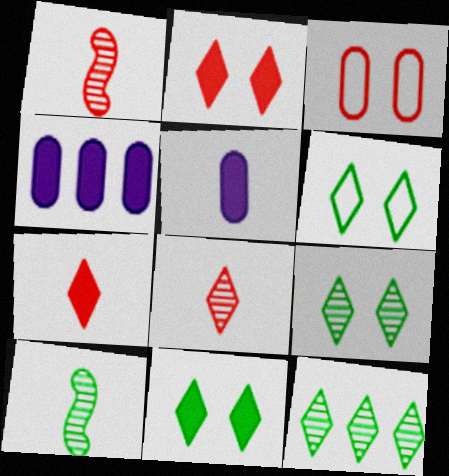[[1, 4, 6], 
[6, 9, 11]]